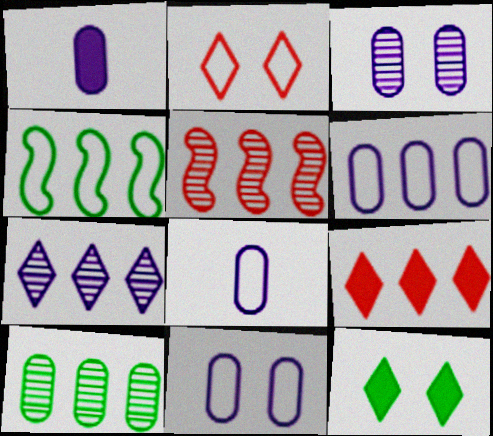[[1, 3, 6], 
[2, 4, 8], 
[5, 7, 10], 
[5, 8, 12], 
[6, 8, 11]]